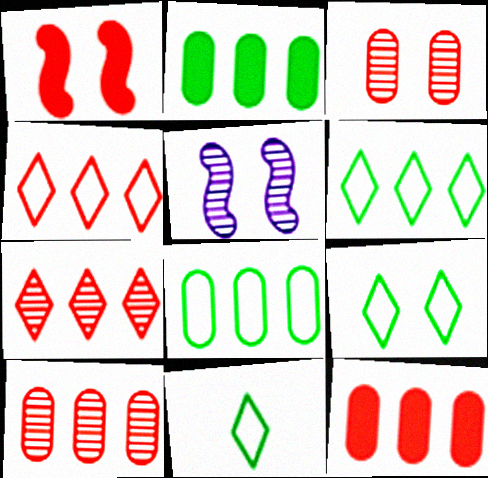[[5, 11, 12], 
[6, 9, 11]]